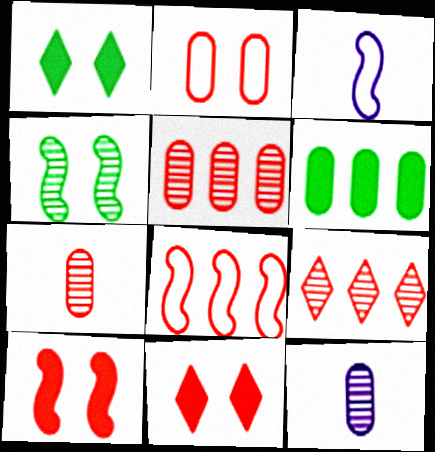[[1, 3, 5], 
[1, 8, 12], 
[2, 6, 12], 
[4, 9, 12], 
[7, 8, 11]]